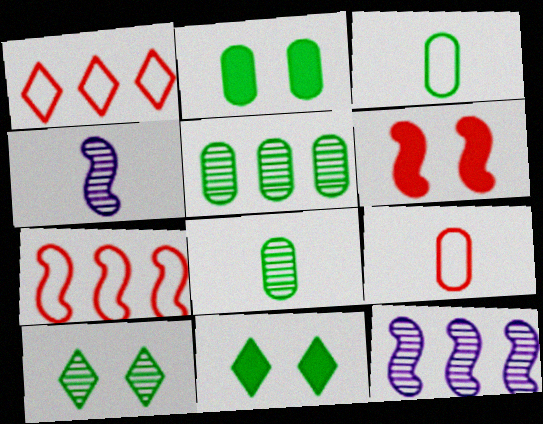[[1, 2, 4], 
[2, 3, 5], 
[9, 11, 12]]